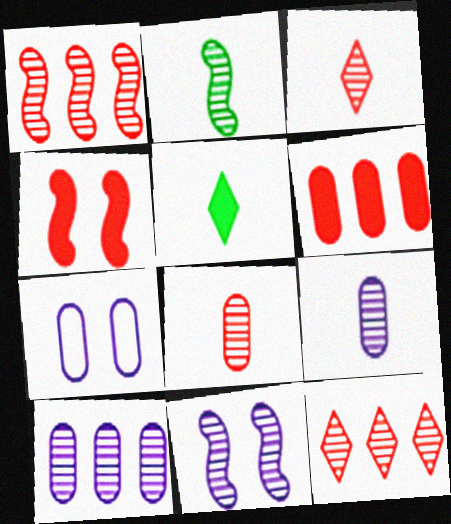[[1, 2, 11], 
[1, 5, 7], 
[2, 3, 9]]